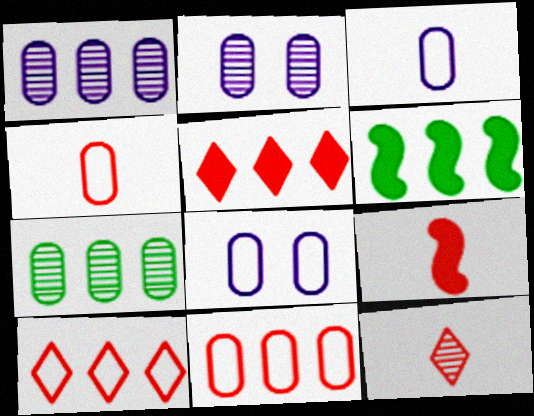[[1, 6, 10], 
[4, 9, 12], 
[6, 8, 12]]